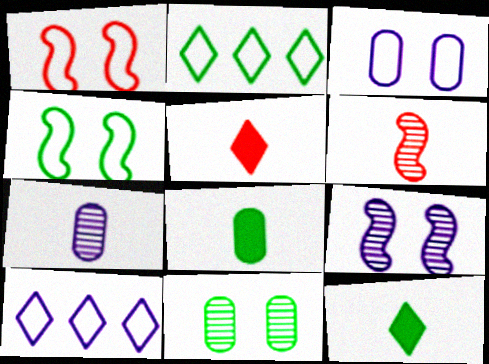[]